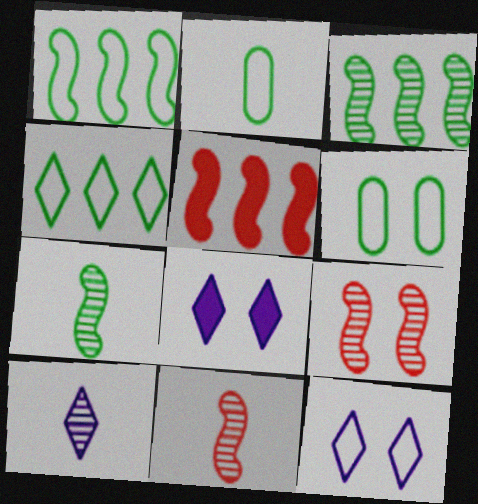[[5, 6, 10], 
[6, 8, 9]]